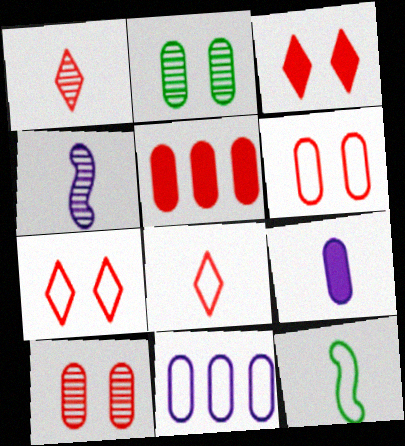[[1, 9, 12], 
[7, 11, 12]]